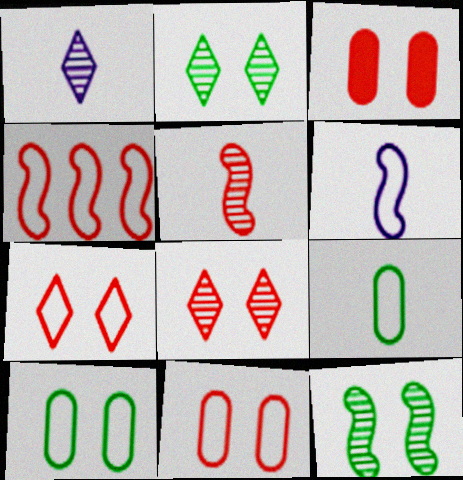[]